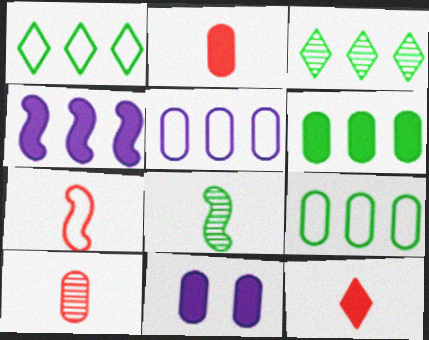[[2, 6, 11], 
[3, 7, 11], 
[7, 10, 12], 
[9, 10, 11]]